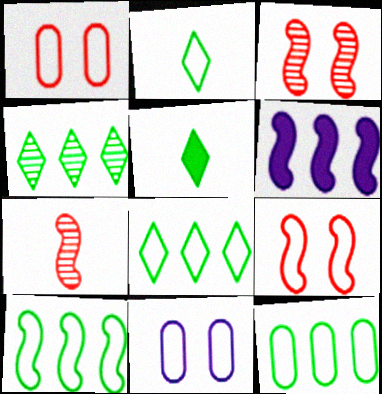[[8, 10, 12]]